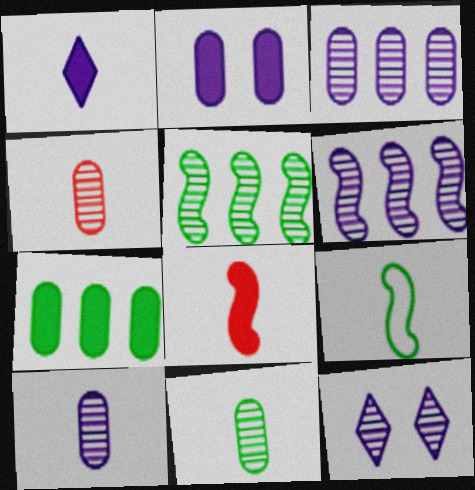[[1, 4, 9], 
[4, 5, 12], 
[4, 10, 11], 
[6, 10, 12]]